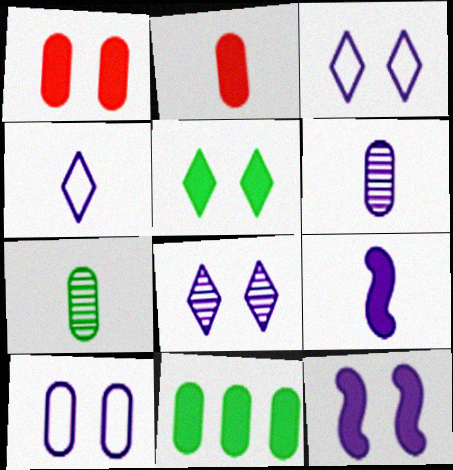[[1, 5, 12], 
[4, 6, 9], 
[8, 10, 12]]